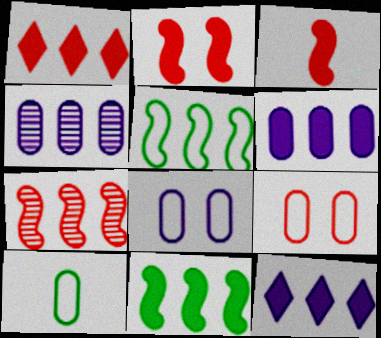[[1, 4, 5], 
[1, 6, 11]]